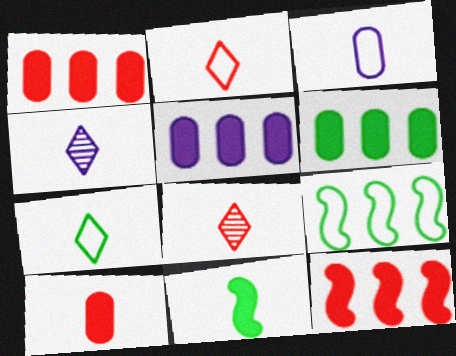[[1, 5, 6], 
[3, 8, 11]]